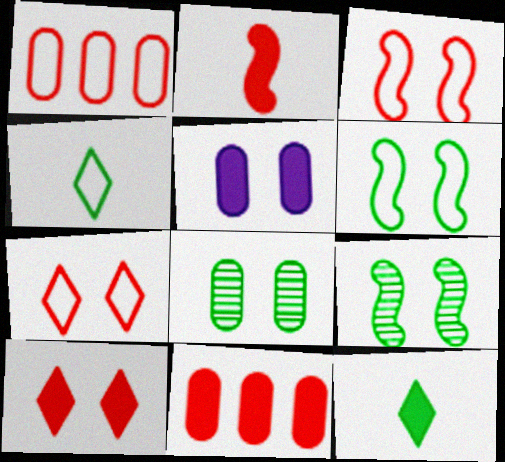[[2, 10, 11], 
[5, 7, 9]]